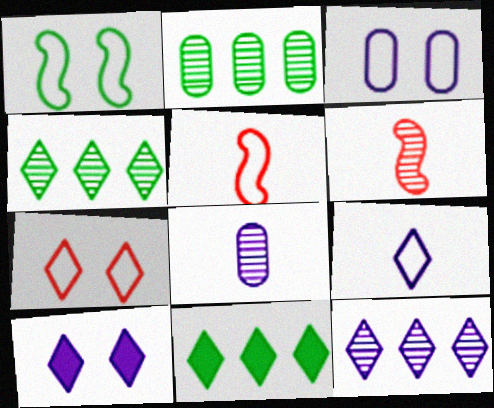[[1, 3, 7], 
[2, 5, 10], 
[3, 6, 11], 
[9, 10, 12]]